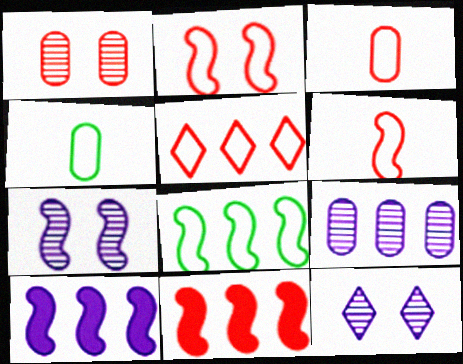[[2, 3, 5], 
[4, 11, 12]]